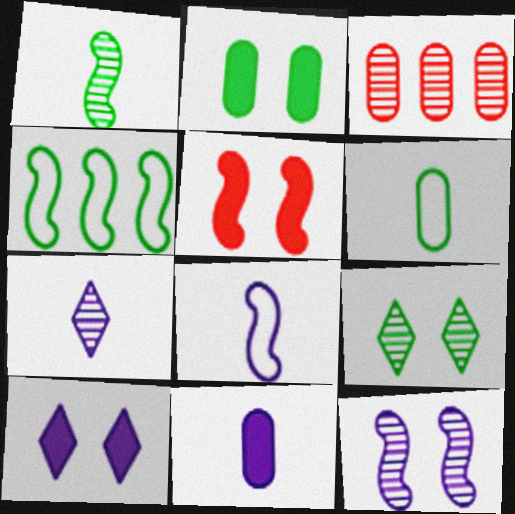[[2, 5, 10], 
[7, 8, 11]]